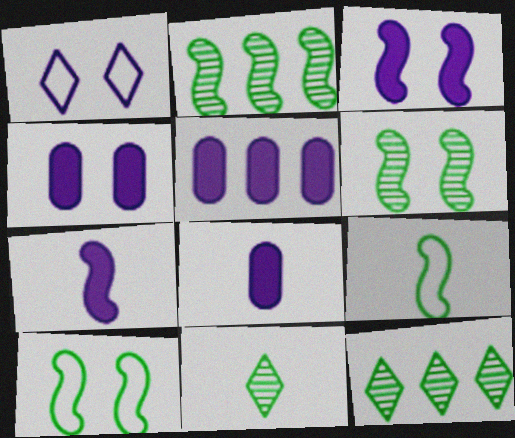[[4, 5, 8]]